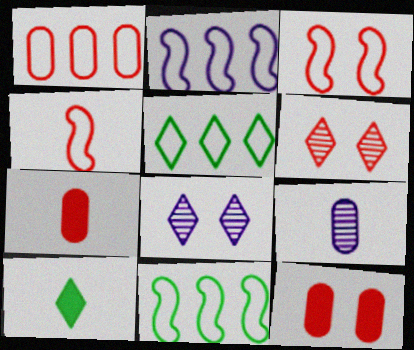[[1, 2, 5], 
[3, 6, 12], 
[4, 9, 10], 
[7, 8, 11]]